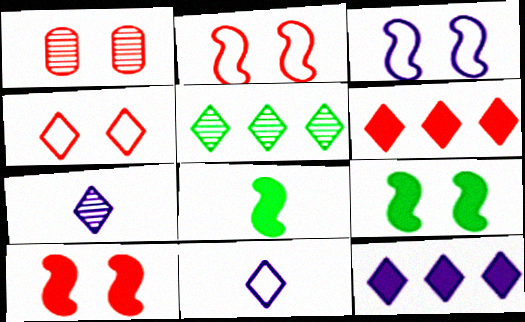[[1, 4, 10]]